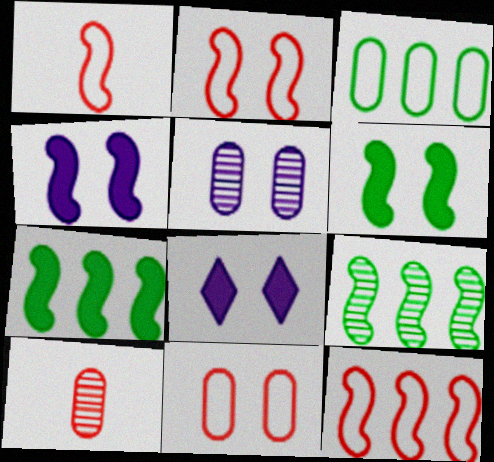[[1, 2, 12], 
[1, 4, 9]]